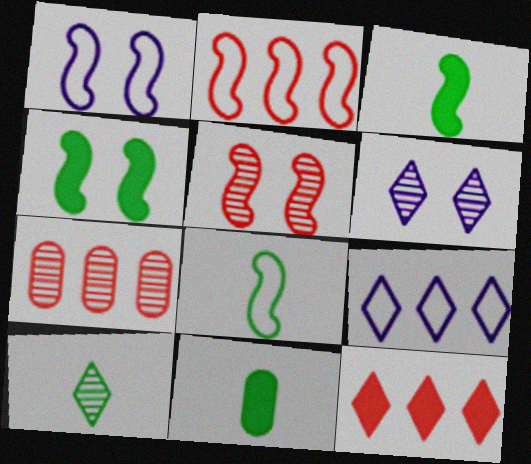[[1, 2, 8], 
[1, 4, 5], 
[2, 6, 11], 
[2, 7, 12], 
[5, 9, 11], 
[8, 10, 11]]